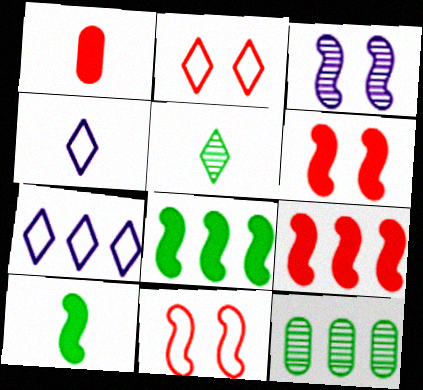[[4, 6, 12], 
[7, 9, 12]]